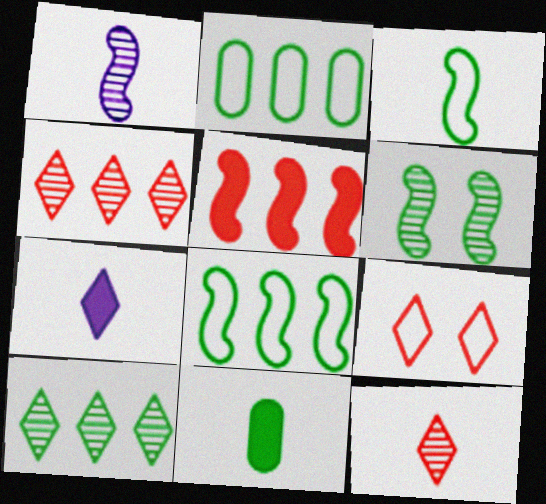[[7, 9, 10]]